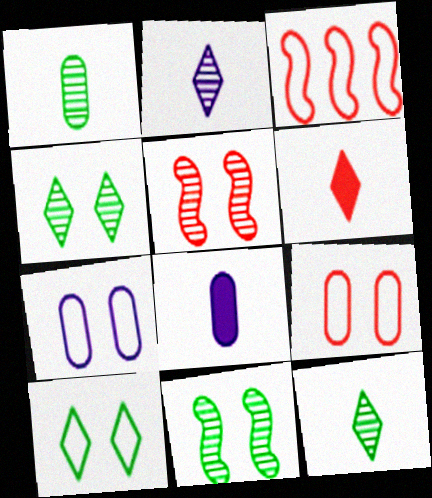[[3, 4, 8]]